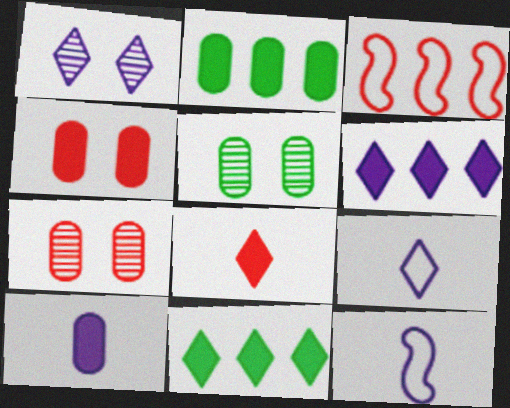[[1, 6, 9], 
[2, 4, 10], 
[3, 7, 8], 
[7, 11, 12]]